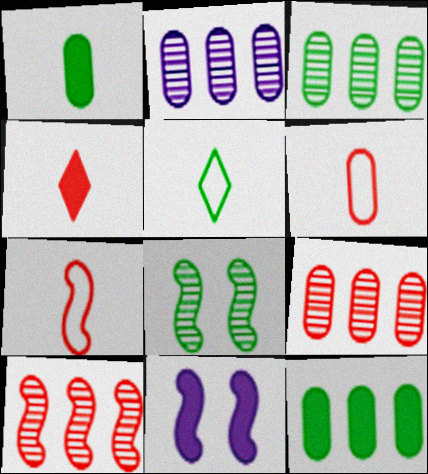[[2, 3, 9], 
[4, 11, 12], 
[5, 8, 12], 
[5, 9, 11]]